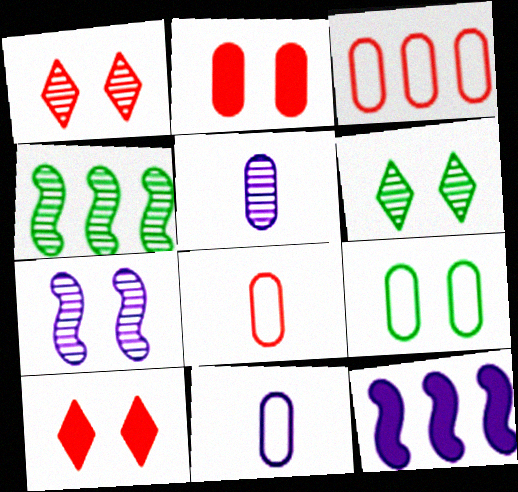[[1, 4, 5], 
[3, 9, 11], 
[4, 10, 11], 
[6, 8, 12], 
[7, 9, 10]]